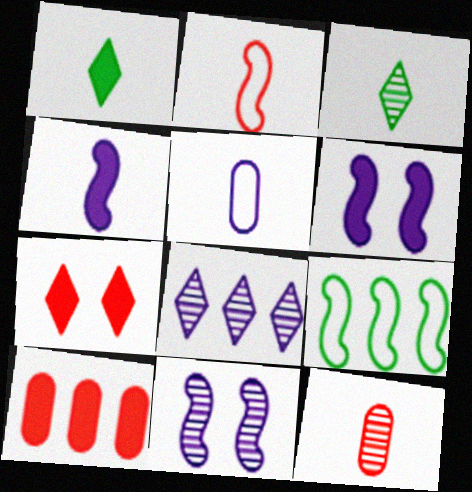[[1, 6, 10], 
[5, 6, 8], 
[8, 9, 10]]